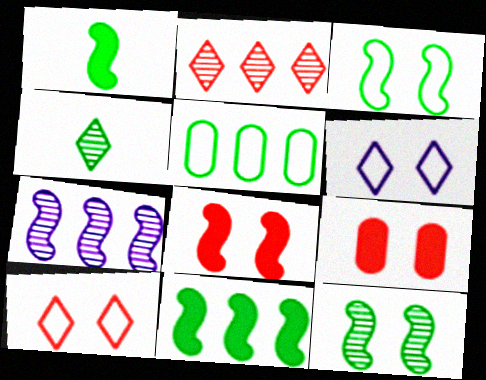[[6, 9, 12]]